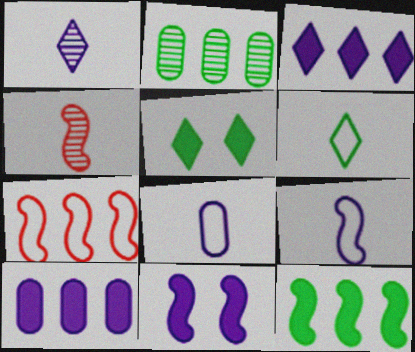[[2, 3, 7]]